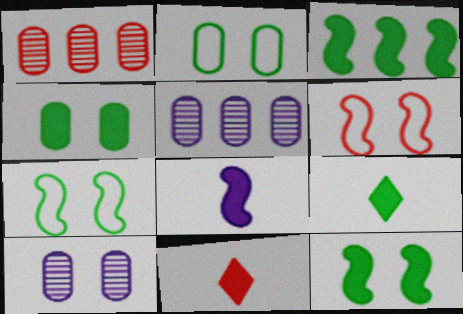[[1, 6, 11], 
[3, 4, 9], 
[5, 6, 9], 
[5, 7, 11]]